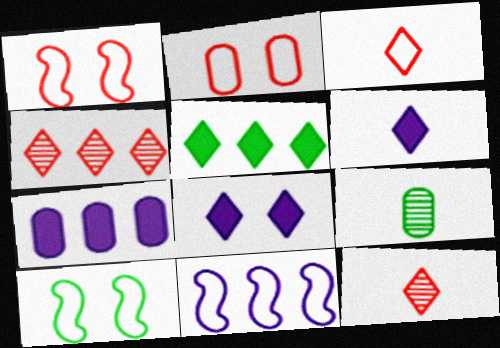[[2, 7, 9], 
[5, 9, 10], 
[7, 10, 12]]